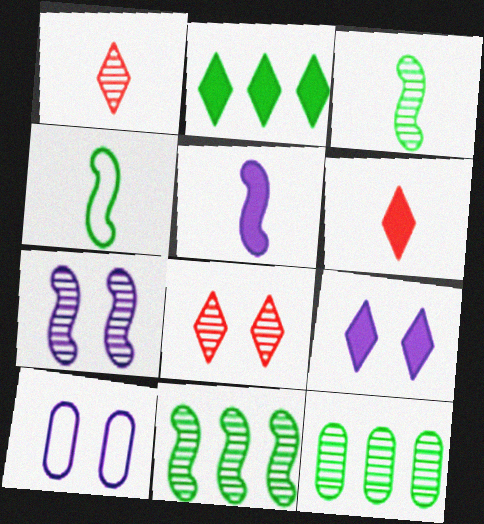[[1, 7, 12], 
[2, 6, 9], 
[6, 10, 11], 
[7, 9, 10]]